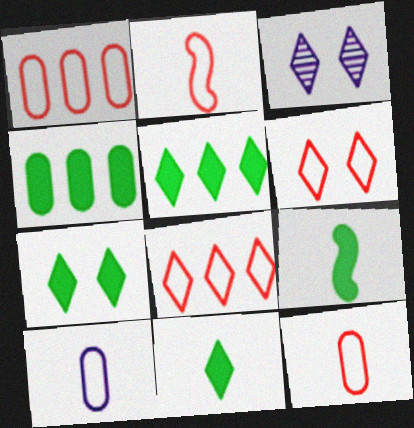[[1, 2, 6], 
[1, 3, 9], 
[2, 3, 4], 
[3, 6, 7], 
[3, 8, 11], 
[4, 7, 9], 
[5, 7, 11]]